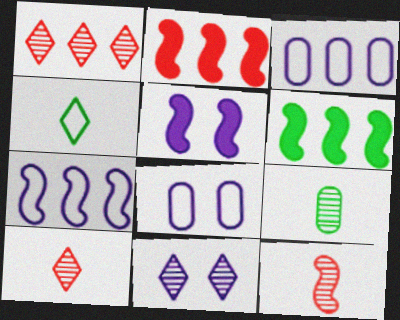[[1, 3, 6], 
[5, 8, 11], 
[6, 8, 10]]